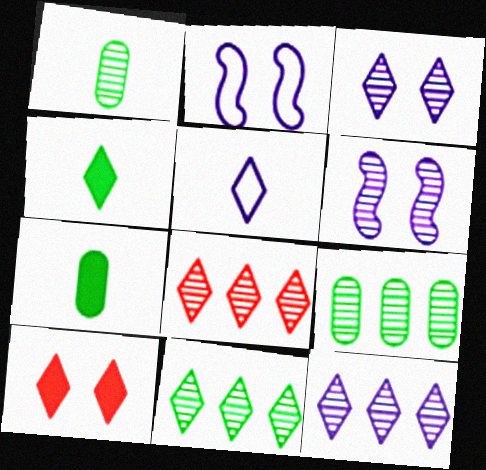[[1, 6, 8], 
[2, 7, 8], 
[5, 10, 11], 
[8, 11, 12]]